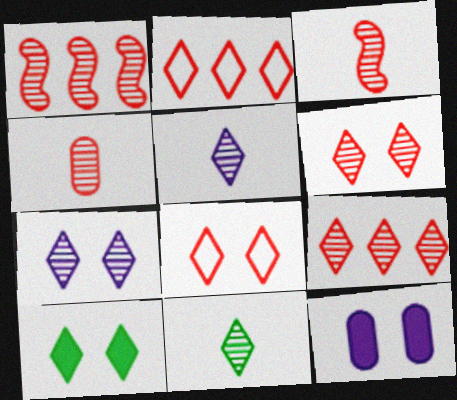[[1, 4, 6], 
[2, 5, 10], 
[7, 8, 10], 
[7, 9, 11]]